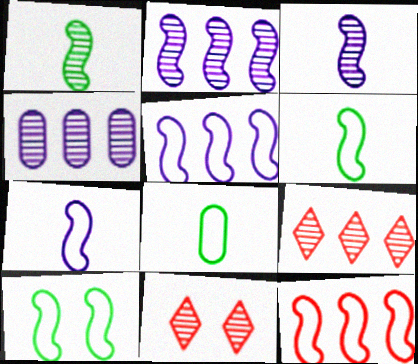[[1, 4, 11], 
[7, 10, 12]]